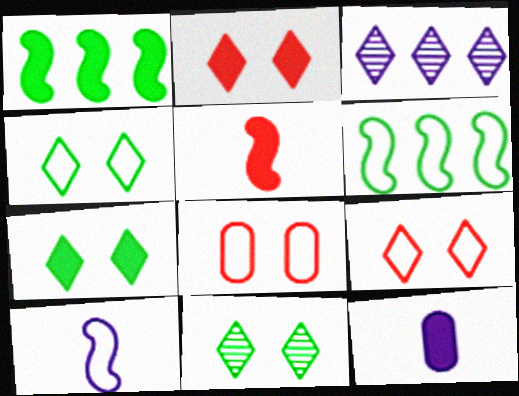[[1, 2, 12], 
[4, 7, 11]]